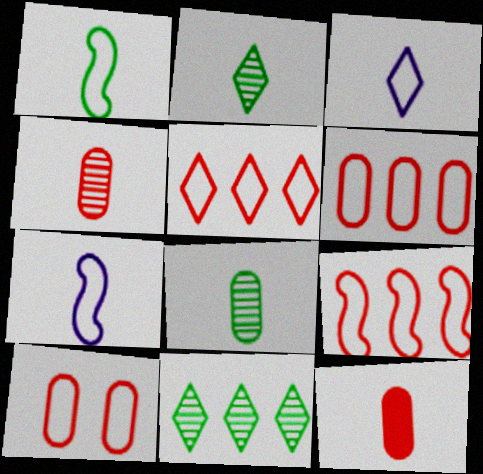[[2, 7, 12], 
[5, 6, 9]]